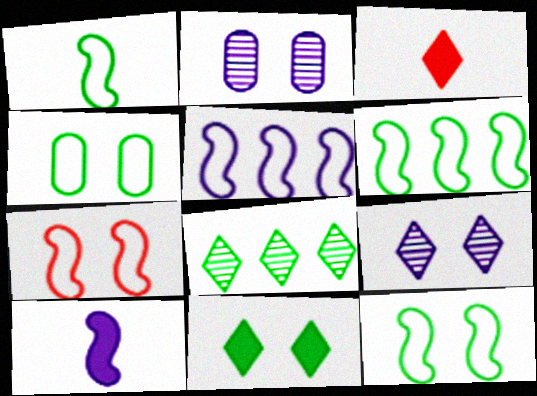[[1, 5, 7], 
[1, 6, 12], 
[2, 3, 6], 
[2, 7, 11]]